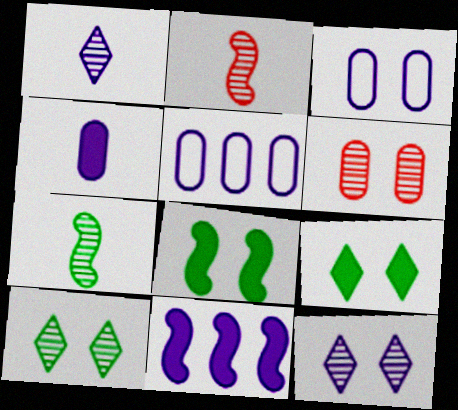[[1, 3, 11], 
[2, 5, 9]]